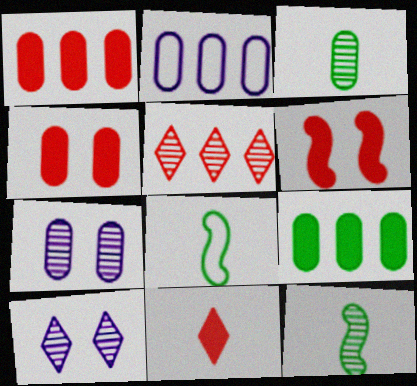[[1, 6, 11], 
[1, 8, 10], 
[2, 3, 4], 
[5, 7, 12]]